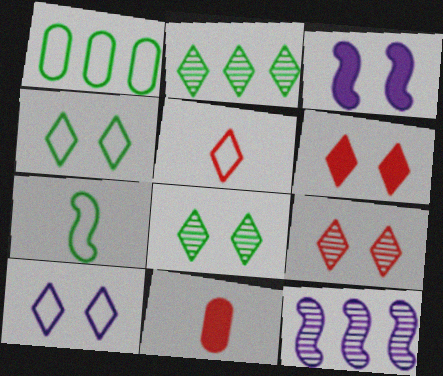[[1, 4, 7], 
[4, 11, 12], 
[6, 8, 10]]